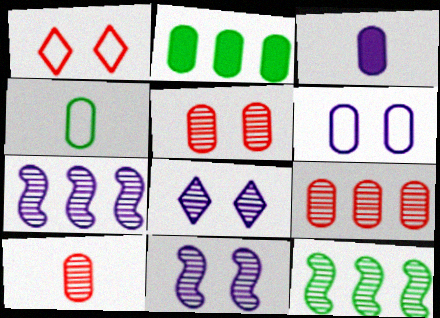[[1, 3, 12], 
[2, 6, 10], 
[3, 4, 10], 
[5, 9, 10], 
[8, 10, 12]]